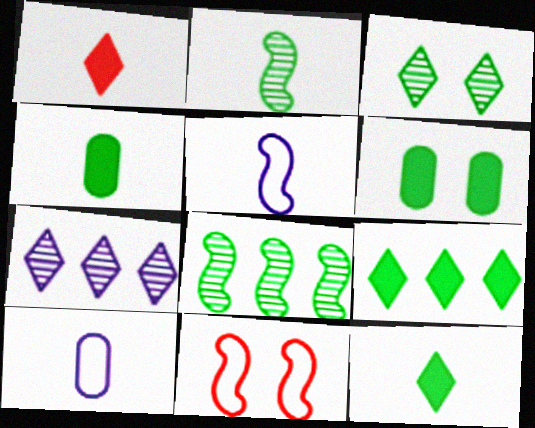[[1, 2, 10], 
[4, 7, 11]]